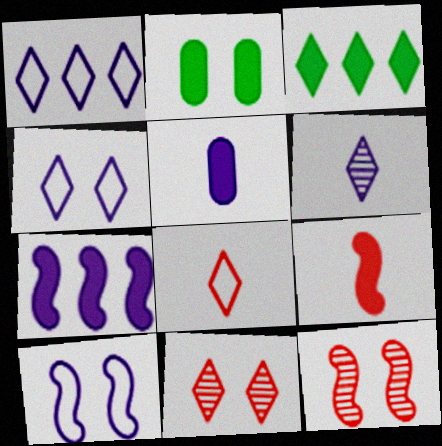[[2, 4, 12], 
[2, 10, 11]]